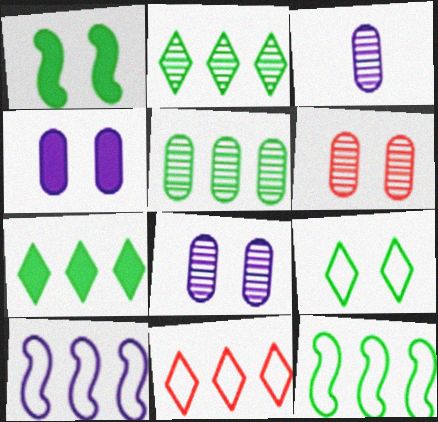[[1, 3, 11], 
[3, 5, 6], 
[5, 7, 12]]